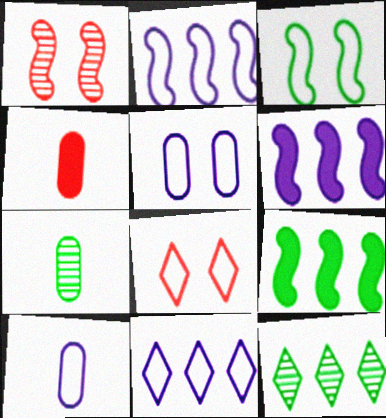[[3, 5, 8], 
[4, 7, 10], 
[6, 7, 8]]